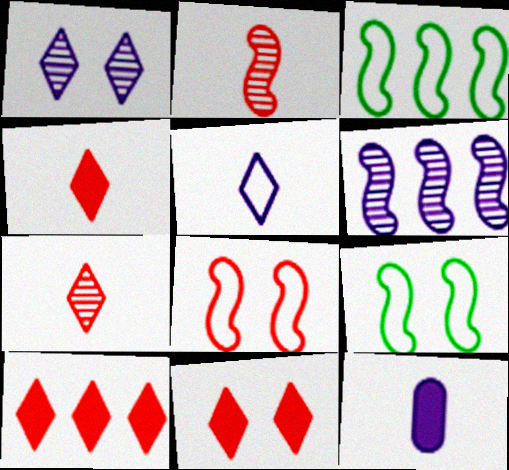[[4, 10, 11]]